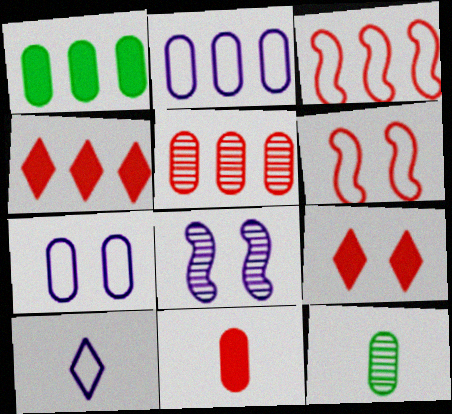[[1, 2, 5], 
[3, 4, 5]]